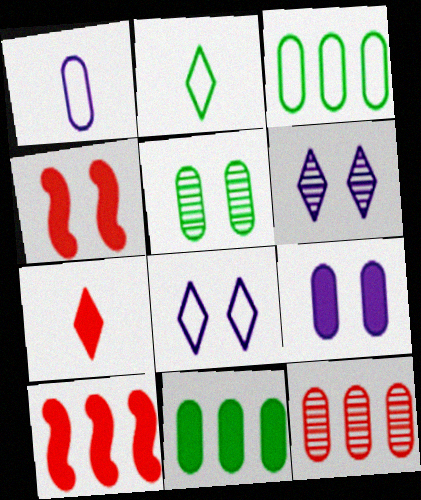[[4, 5, 8]]